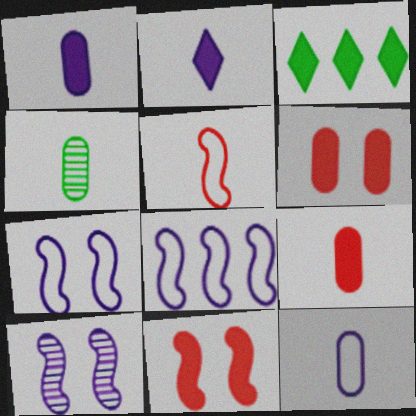[[1, 3, 11], 
[2, 4, 5], 
[4, 9, 12]]